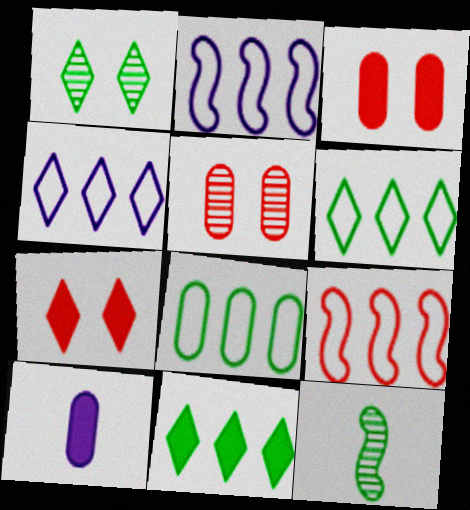[[1, 9, 10], 
[3, 4, 12], 
[4, 8, 9], 
[5, 8, 10]]